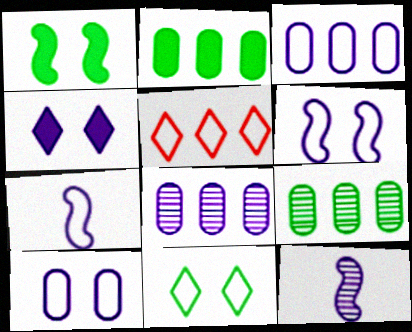[[3, 4, 12], 
[4, 7, 8]]